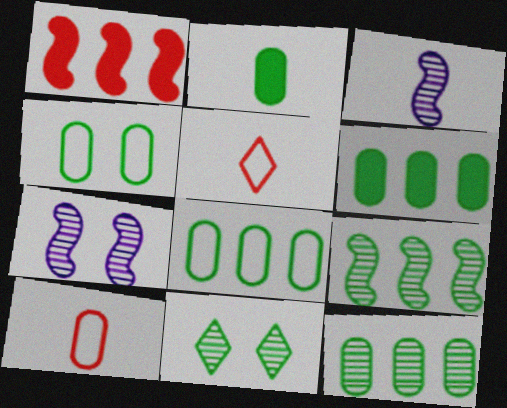[[2, 3, 5], 
[2, 4, 12], 
[5, 6, 7], 
[6, 8, 12]]